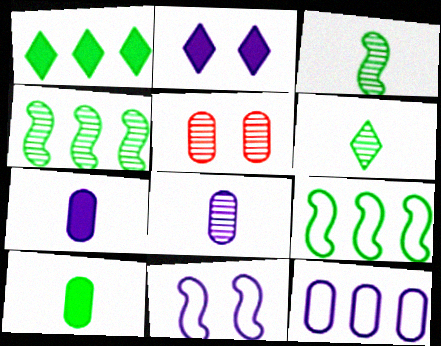[[5, 10, 12]]